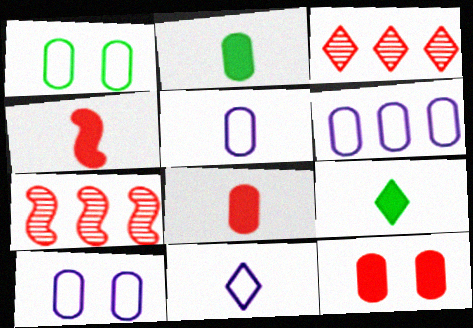[[5, 6, 10], 
[7, 9, 10]]